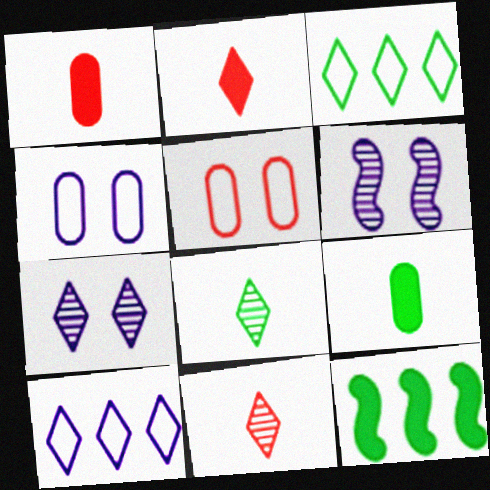[[1, 3, 6], 
[2, 3, 7], 
[4, 11, 12]]